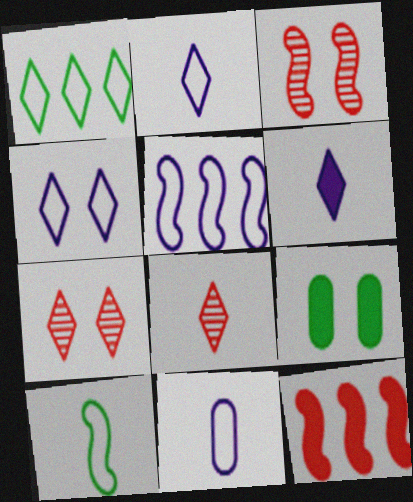[[1, 6, 7], 
[3, 4, 9], 
[4, 5, 11], 
[5, 8, 9], 
[6, 9, 12]]